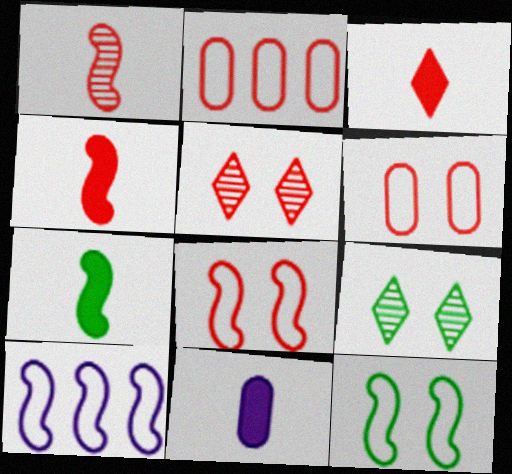[[2, 4, 5], 
[3, 7, 11]]